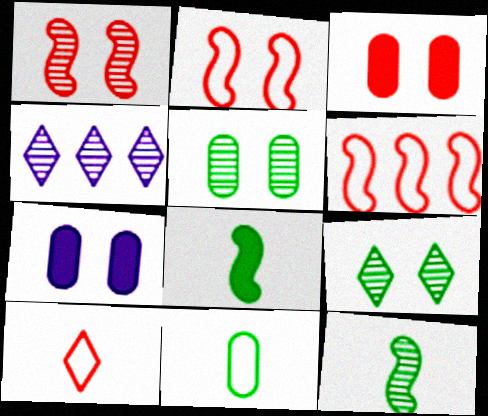[[2, 7, 9]]